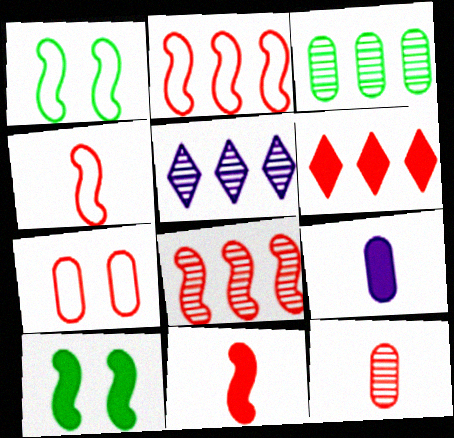[[3, 5, 8], 
[3, 7, 9], 
[6, 9, 10]]